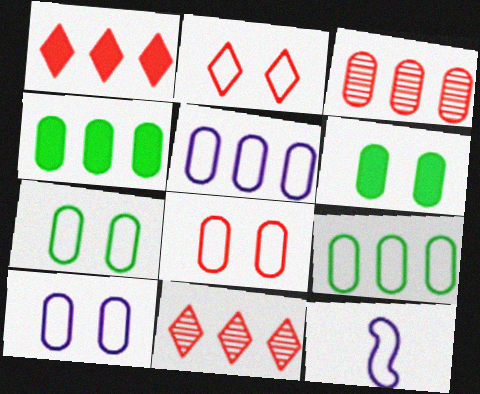[[2, 9, 12], 
[3, 4, 5], 
[6, 11, 12], 
[7, 8, 10]]